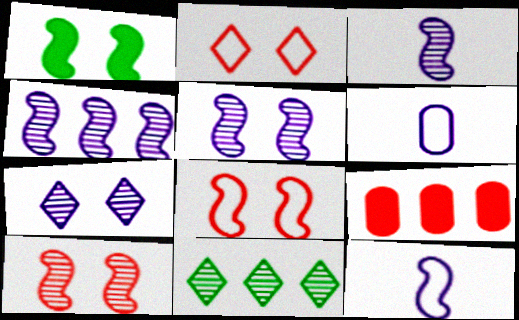[[1, 5, 8], 
[3, 4, 5]]